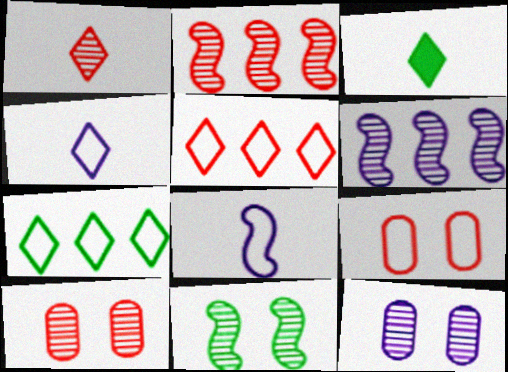[[1, 2, 10], 
[1, 3, 4], 
[3, 6, 9], 
[7, 8, 9]]